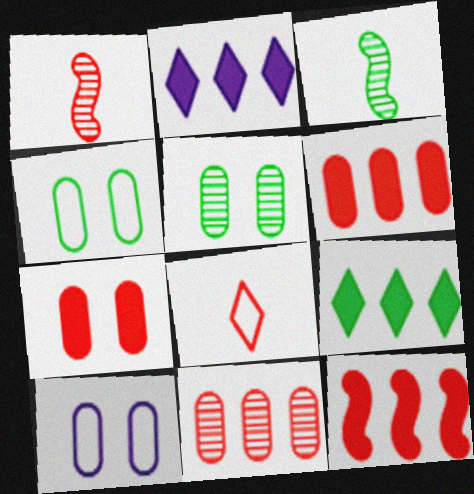[[1, 2, 4], 
[1, 9, 10], 
[3, 4, 9], 
[5, 7, 10]]